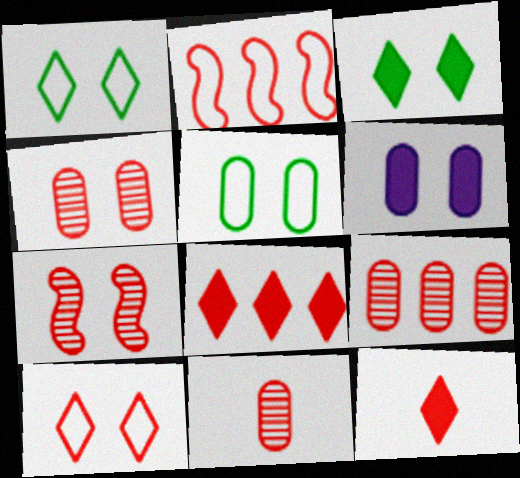[[1, 6, 7], 
[2, 4, 12], 
[2, 8, 9], 
[4, 5, 6], 
[4, 9, 11]]